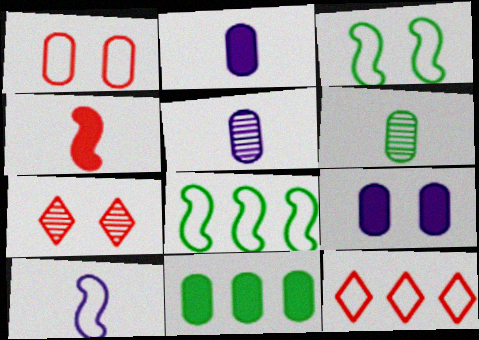[[1, 5, 11], 
[2, 7, 8], 
[3, 7, 9], 
[7, 10, 11]]